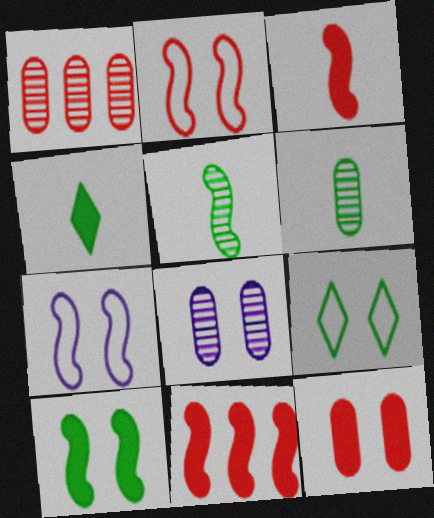[[1, 4, 7], 
[1, 6, 8], 
[5, 7, 11]]